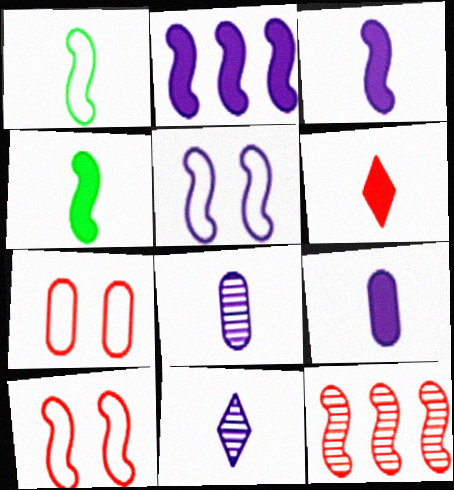[[1, 6, 8], 
[4, 5, 12], 
[4, 6, 9], 
[6, 7, 12]]